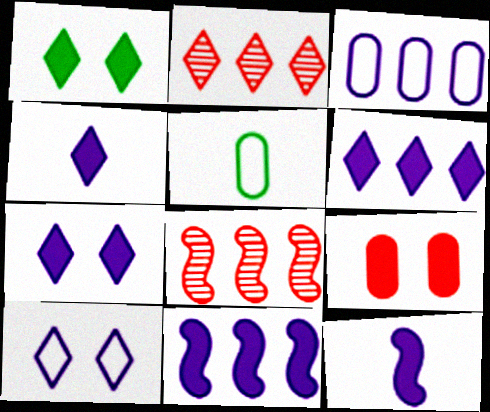[[4, 6, 7], 
[5, 7, 8]]